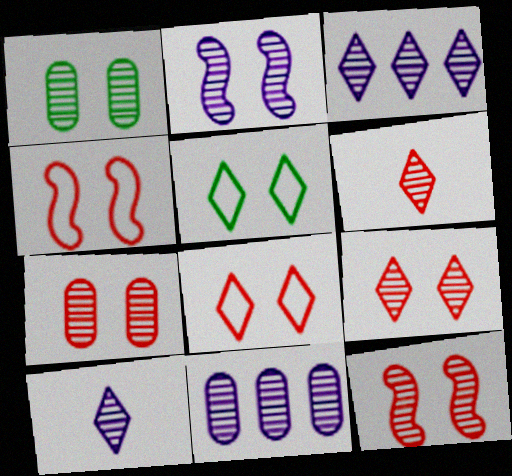[[1, 2, 9], 
[2, 10, 11], 
[7, 9, 12]]